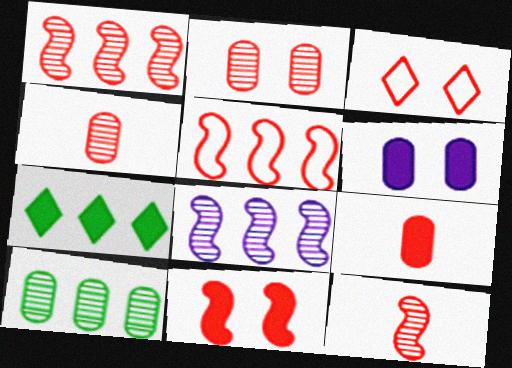[[1, 3, 9], 
[2, 3, 11], 
[5, 11, 12]]